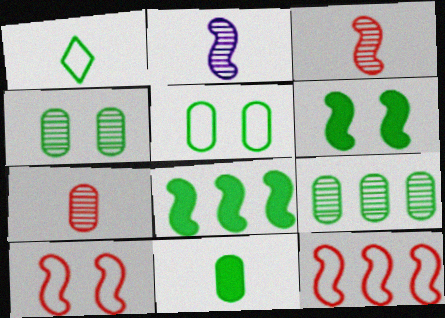[[1, 4, 8], 
[1, 6, 9], 
[2, 6, 12], 
[2, 8, 10], 
[5, 9, 11]]